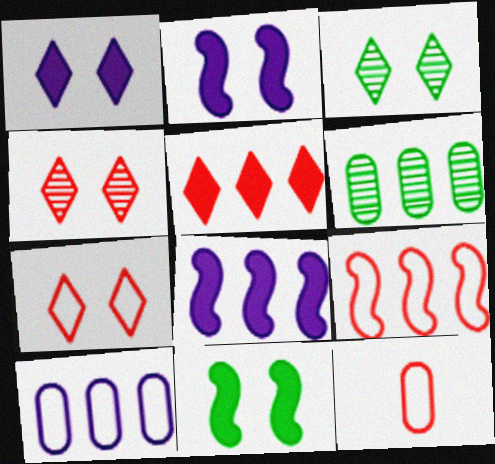[[1, 3, 7], 
[3, 8, 12], 
[7, 9, 12]]